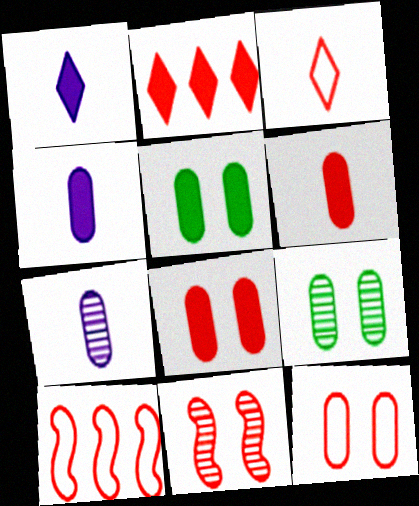[[1, 9, 10], 
[3, 10, 12]]